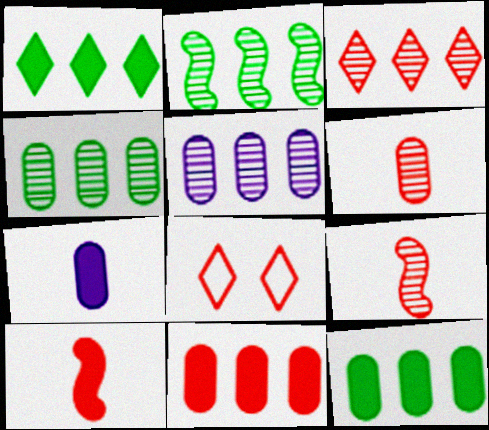[[2, 3, 5], 
[2, 7, 8], 
[8, 9, 11]]